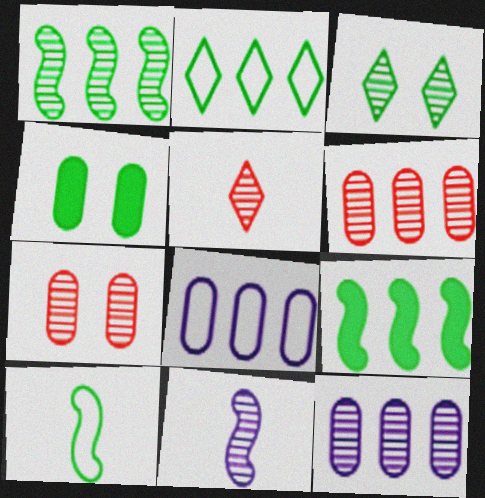[[3, 6, 11]]